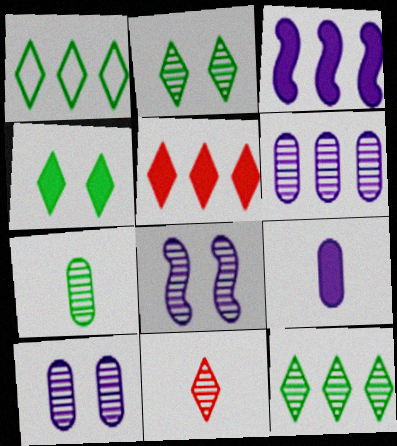[]